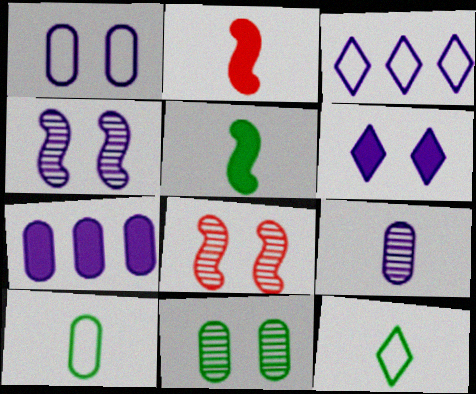[[1, 4, 6], 
[1, 7, 9], 
[2, 3, 11], 
[2, 9, 12], 
[7, 8, 12]]